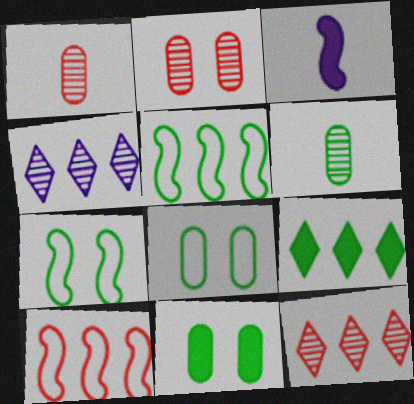[[3, 8, 12], 
[6, 7, 9]]